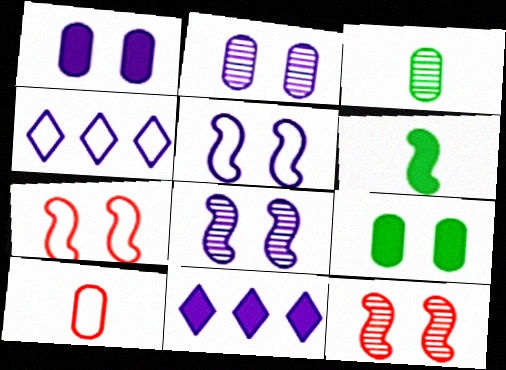[[3, 7, 11]]